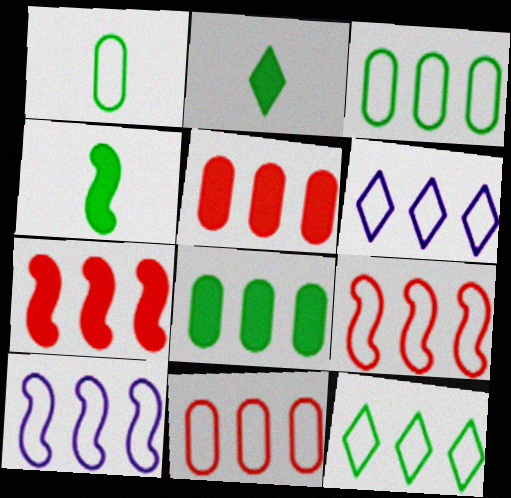[[3, 6, 9], 
[10, 11, 12]]